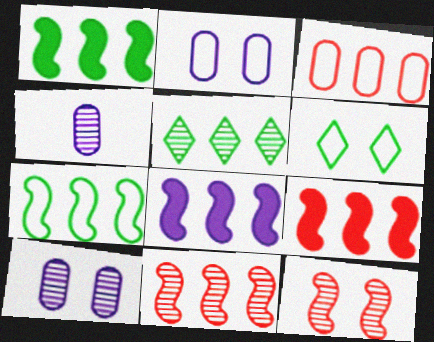[[1, 8, 9], 
[3, 5, 8], 
[4, 5, 12], 
[4, 6, 9], 
[7, 8, 11]]